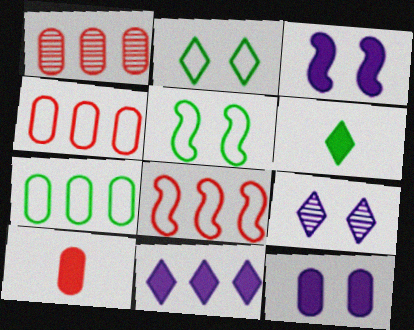[]